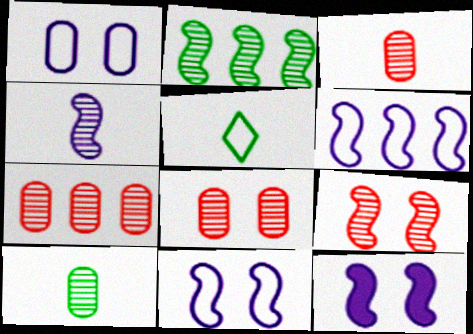[[2, 4, 9], 
[3, 7, 8], 
[4, 6, 12], 
[5, 7, 12]]